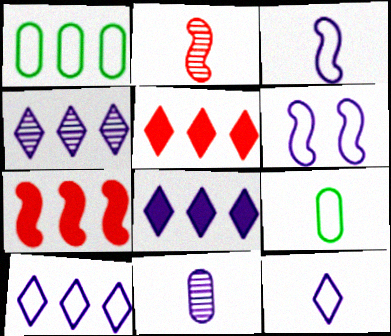[[1, 4, 7], 
[4, 8, 10], 
[6, 8, 11]]